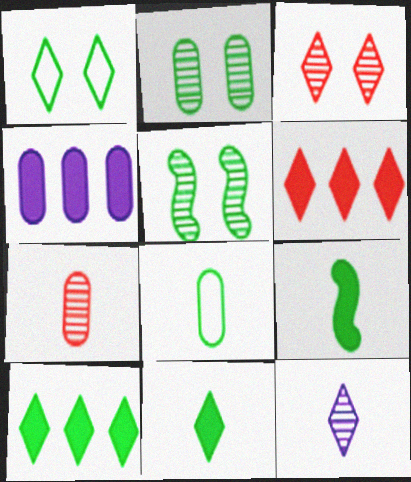[[1, 6, 12], 
[5, 8, 10]]